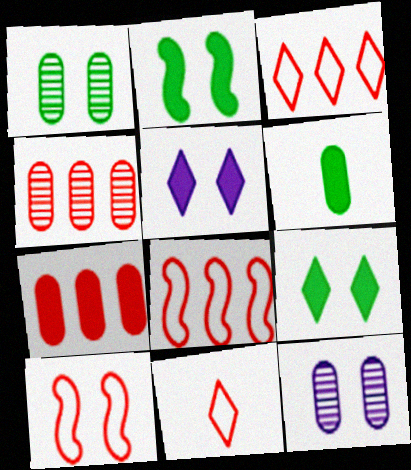[[1, 5, 10], 
[9, 10, 12]]